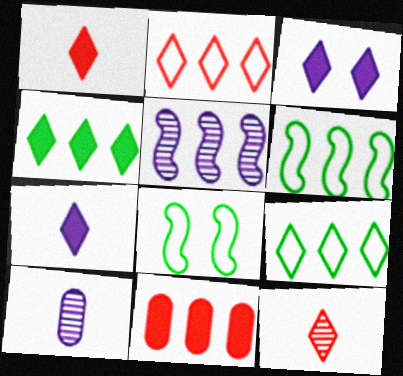[[1, 3, 4], 
[3, 9, 12], 
[5, 9, 11]]